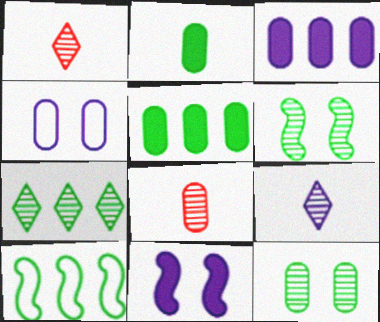[[4, 5, 8], 
[5, 7, 10]]